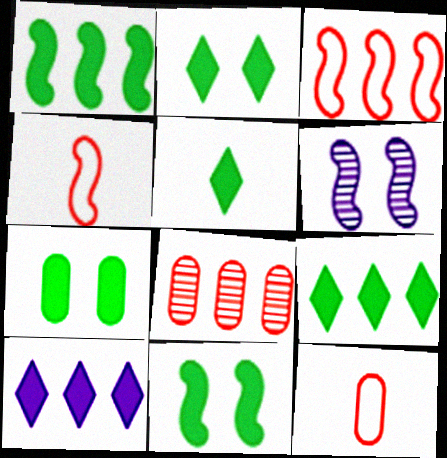[[1, 4, 6], 
[1, 5, 7], 
[2, 5, 9], 
[2, 7, 11], 
[6, 9, 12]]